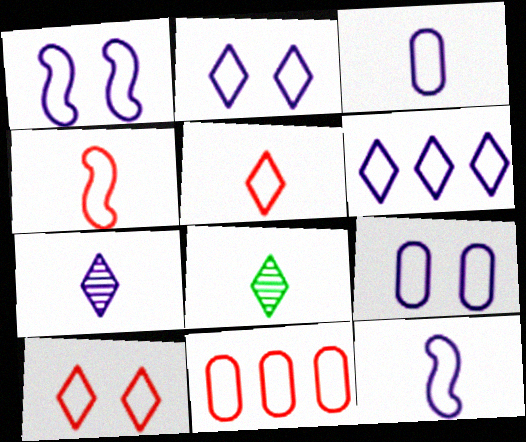[[1, 2, 9], 
[1, 3, 6], 
[4, 10, 11], 
[6, 9, 12]]